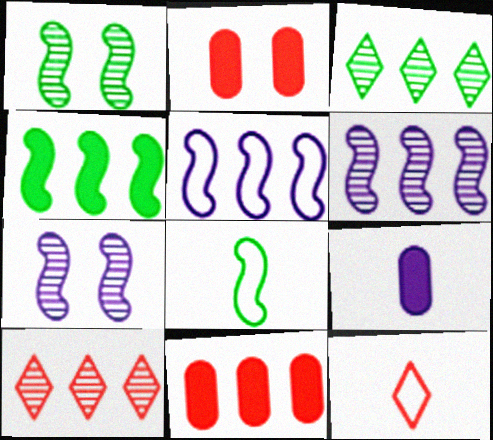[[1, 4, 8], 
[3, 5, 11]]